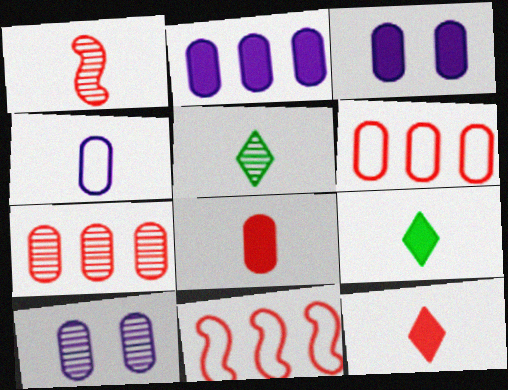[[1, 4, 9], 
[2, 4, 10], 
[3, 5, 11], 
[9, 10, 11]]